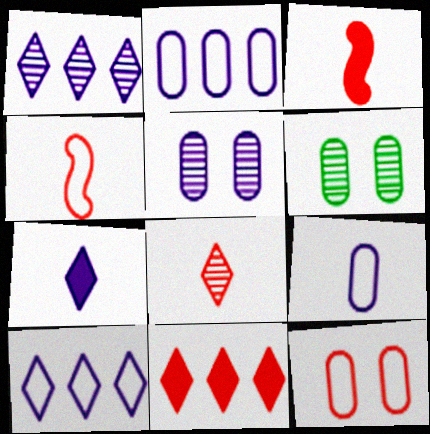[[3, 6, 10]]